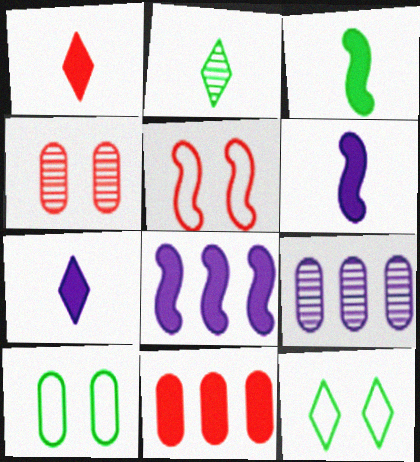[]